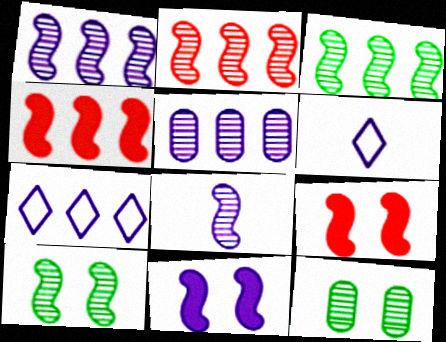[[1, 2, 3], 
[2, 8, 10], 
[4, 6, 12], 
[5, 6, 11]]